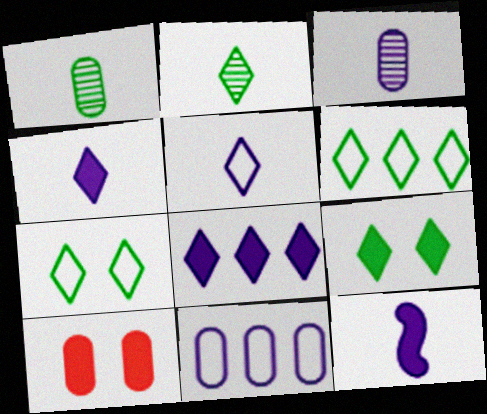[[1, 10, 11], 
[2, 6, 9], 
[3, 5, 12]]